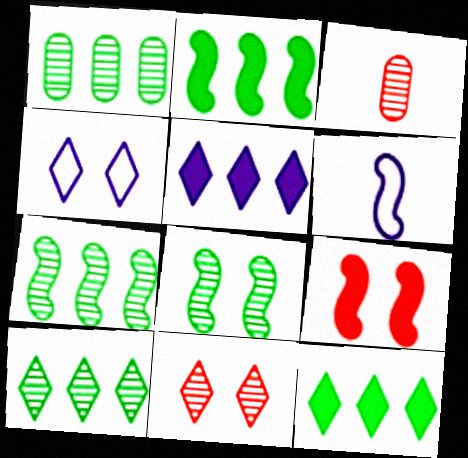[[1, 7, 10], 
[2, 3, 4], 
[6, 7, 9]]